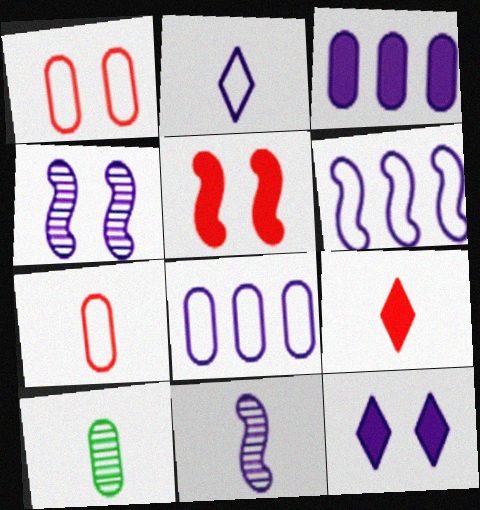[[1, 3, 10], 
[2, 3, 4], 
[8, 11, 12]]